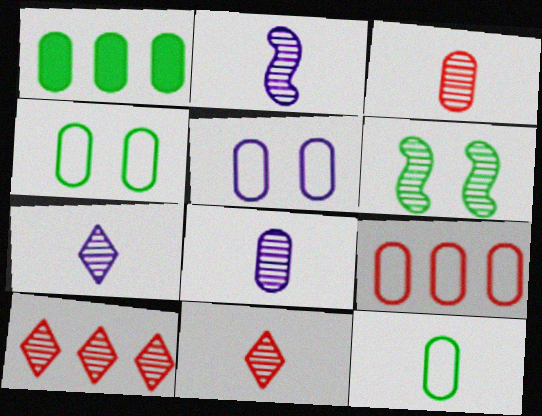[[1, 3, 5], 
[2, 7, 8], 
[5, 9, 12], 
[6, 8, 10]]